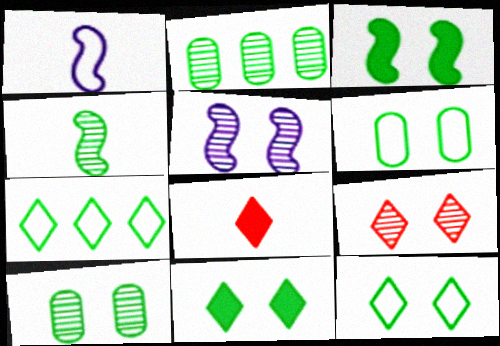[[3, 10, 12], 
[5, 9, 10]]